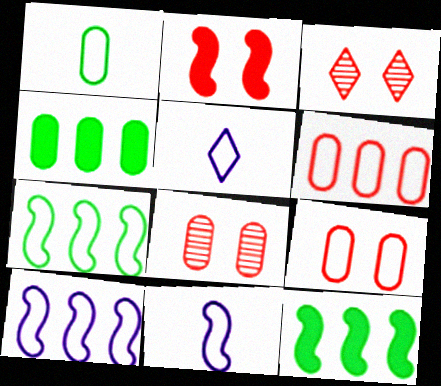[[2, 3, 9], 
[3, 4, 11], 
[5, 7, 9], 
[5, 8, 12]]